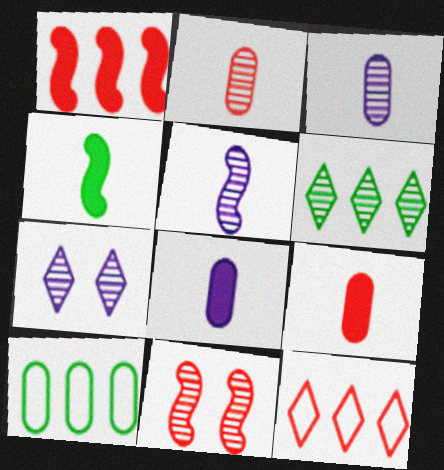[[3, 6, 11], 
[9, 11, 12]]